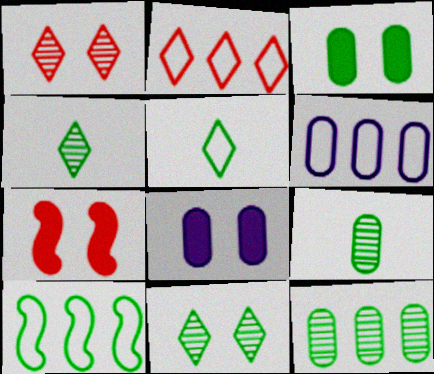[[2, 6, 10], 
[3, 4, 10], 
[4, 6, 7]]